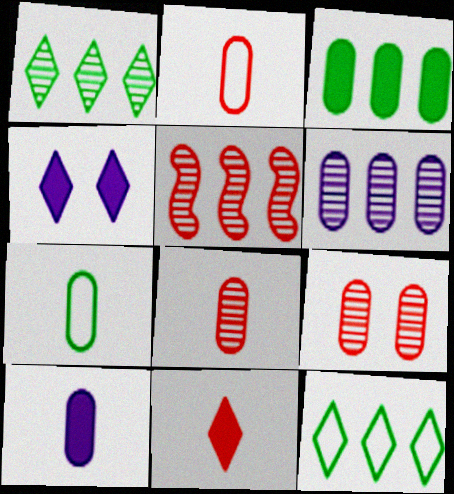[[1, 5, 6], 
[4, 5, 7], 
[7, 8, 10]]